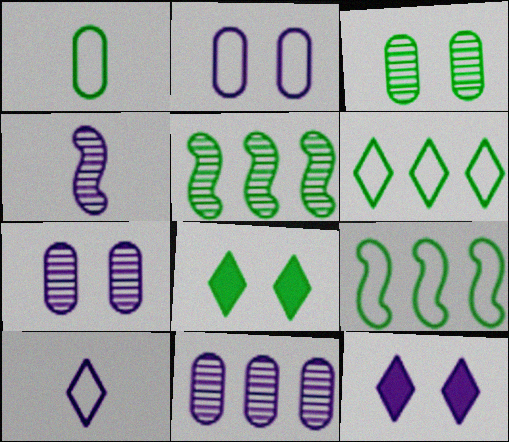[[1, 5, 8]]